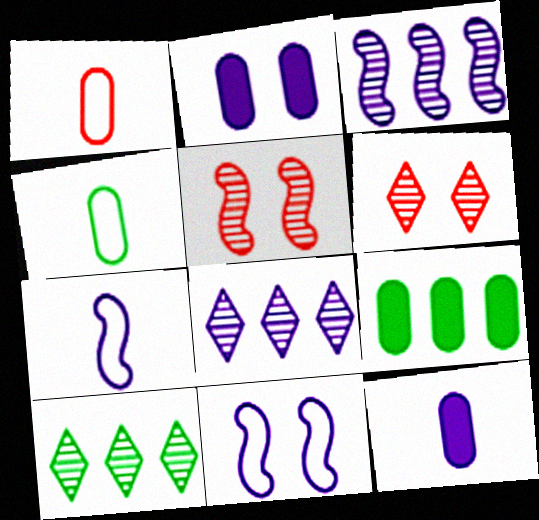[[2, 7, 8], 
[6, 7, 9], 
[8, 11, 12]]